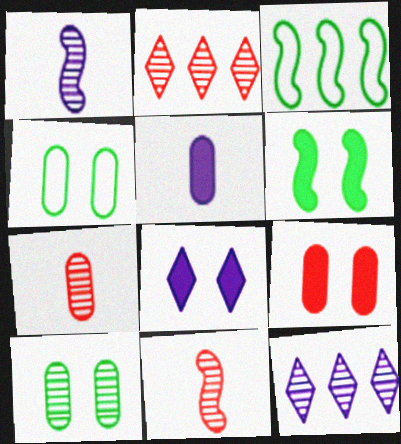[[1, 2, 10], 
[3, 7, 8], 
[6, 8, 9], 
[10, 11, 12]]